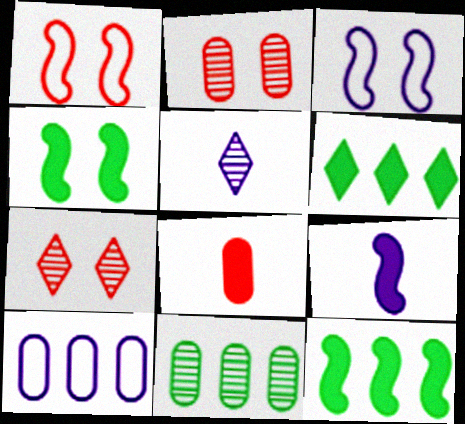[]